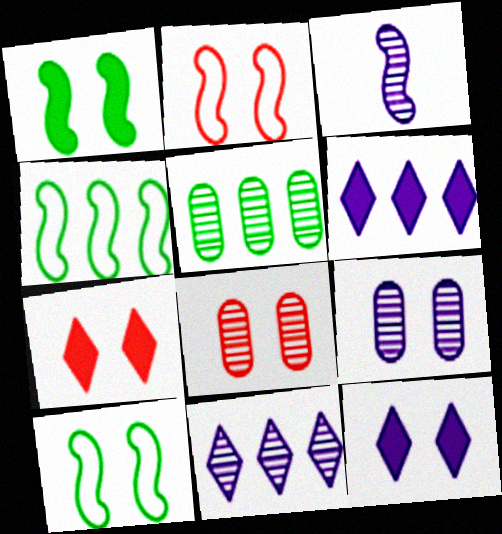[[2, 7, 8], 
[3, 9, 11], 
[7, 9, 10], 
[8, 10, 12]]